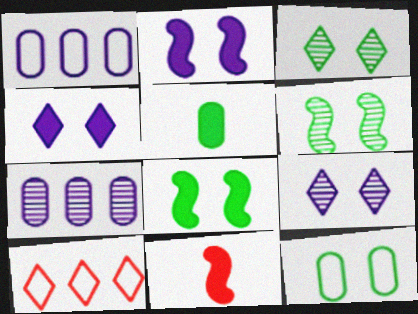[[1, 3, 11], 
[3, 8, 12]]